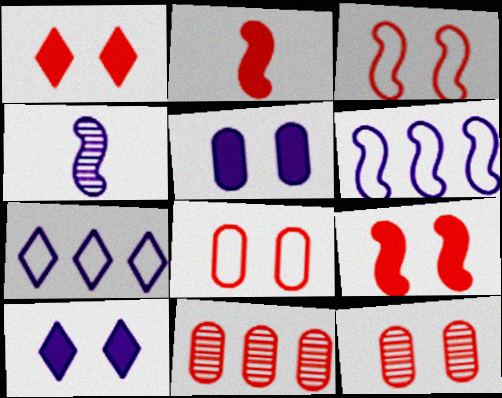[[1, 3, 12], 
[4, 5, 7]]